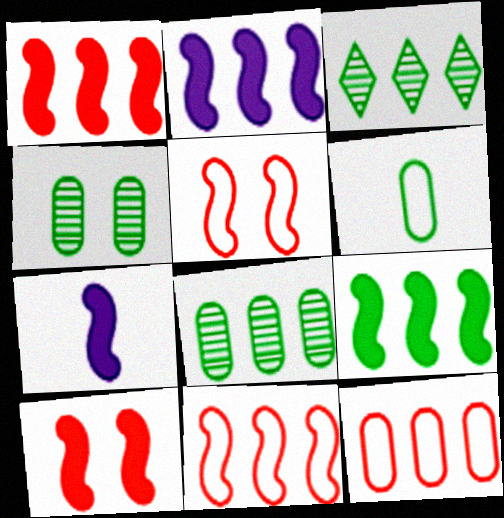[[1, 2, 9], 
[2, 3, 12], 
[7, 9, 10]]